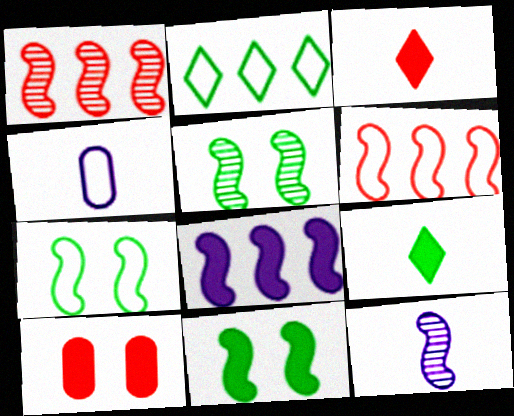[[1, 5, 12], 
[2, 10, 12], 
[5, 7, 11], 
[6, 11, 12], 
[8, 9, 10]]